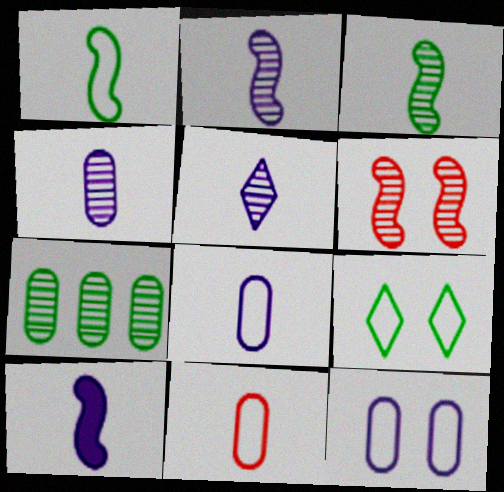[[2, 4, 5], 
[5, 6, 7], 
[5, 8, 10]]